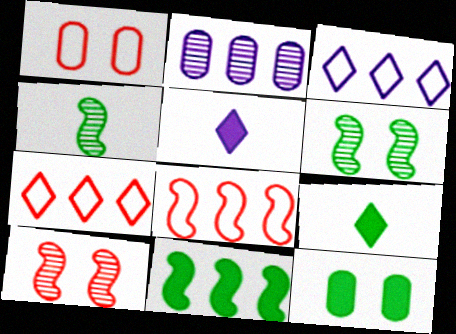[[2, 7, 11], 
[9, 11, 12]]